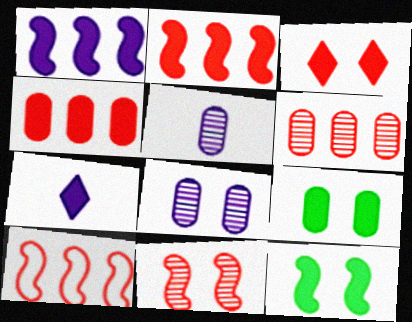[[2, 7, 9], 
[4, 7, 12]]